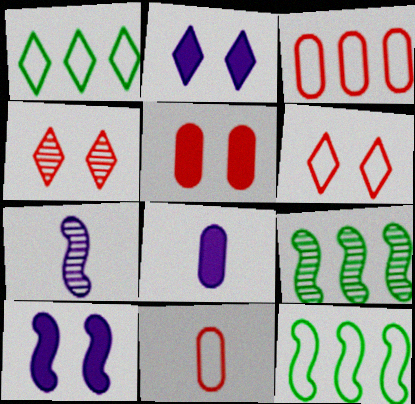[[1, 5, 7], 
[2, 9, 11], 
[4, 8, 12], 
[6, 8, 9]]